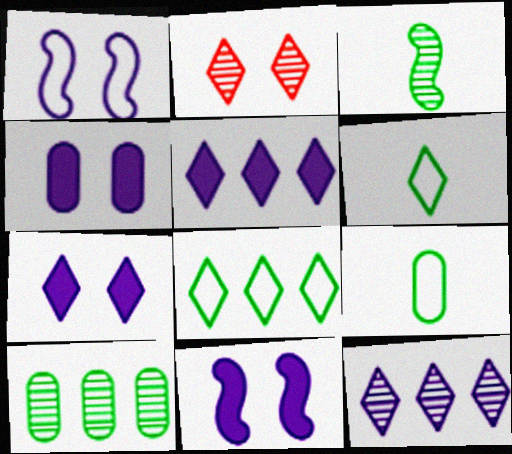[[2, 5, 6], 
[4, 7, 11]]